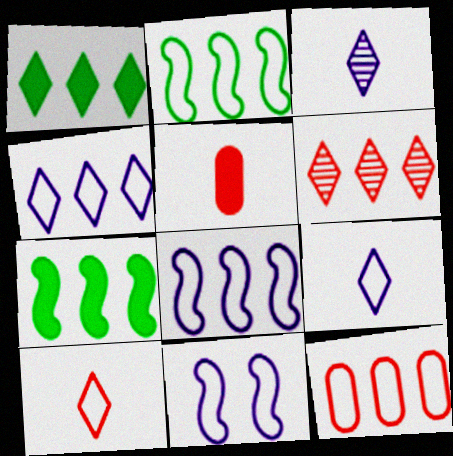[[1, 4, 6], 
[2, 4, 12]]